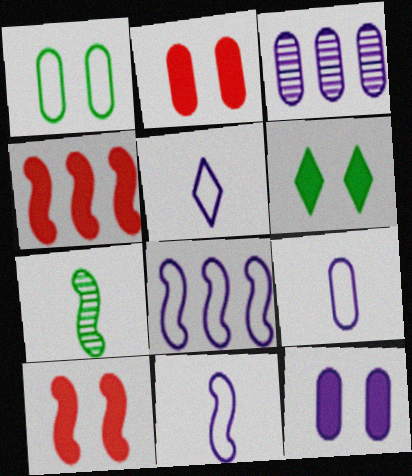[[3, 9, 12], 
[5, 9, 11], 
[6, 10, 12], 
[7, 8, 10]]